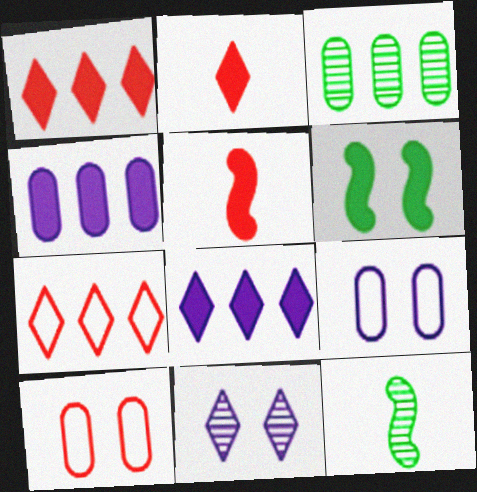[[1, 9, 12], 
[2, 4, 6], 
[6, 10, 11], 
[8, 10, 12]]